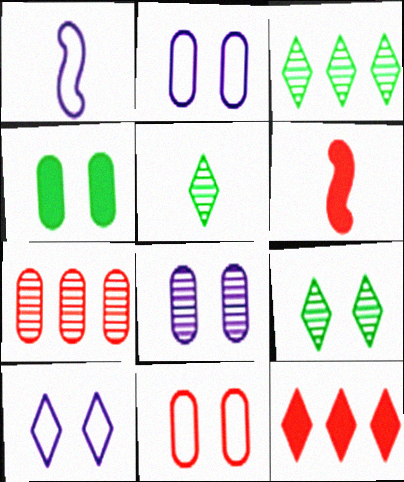[[2, 3, 6], 
[3, 5, 9], 
[4, 8, 11], 
[5, 10, 12]]